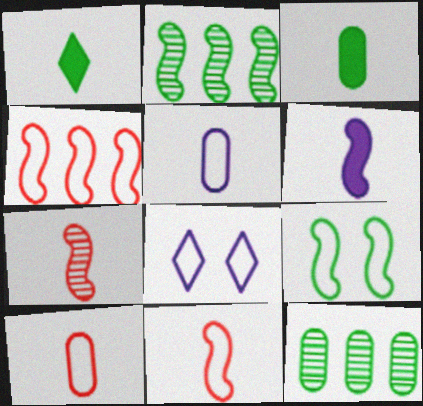[[1, 5, 7], 
[1, 9, 12]]